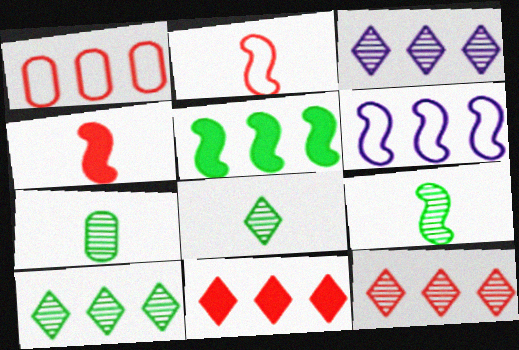[[1, 3, 5], 
[3, 10, 12], 
[7, 8, 9]]